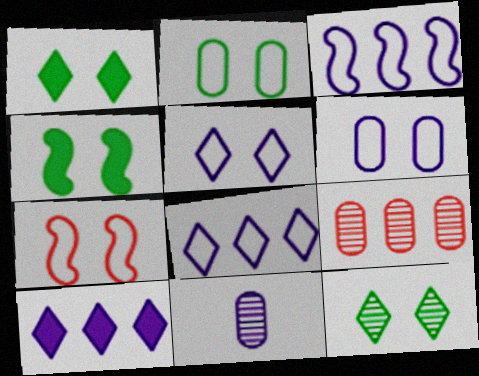[[2, 4, 12], 
[2, 5, 7]]